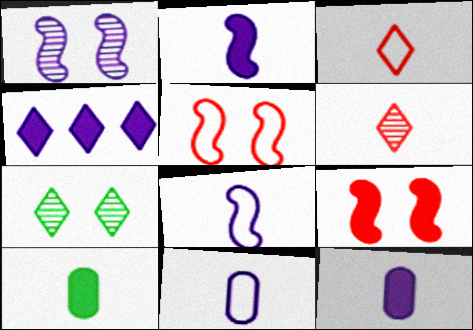[[1, 4, 11], 
[3, 4, 7], 
[4, 9, 10], 
[6, 8, 10]]